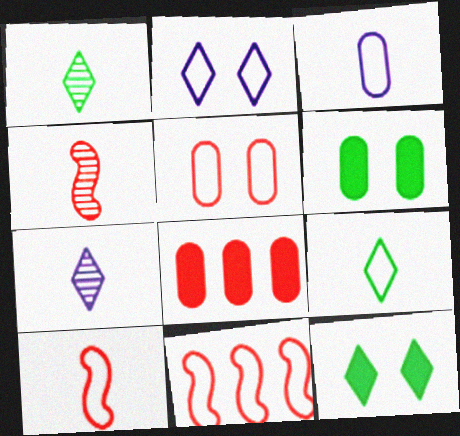[[3, 9, 10], 
[6, 7, 11]]